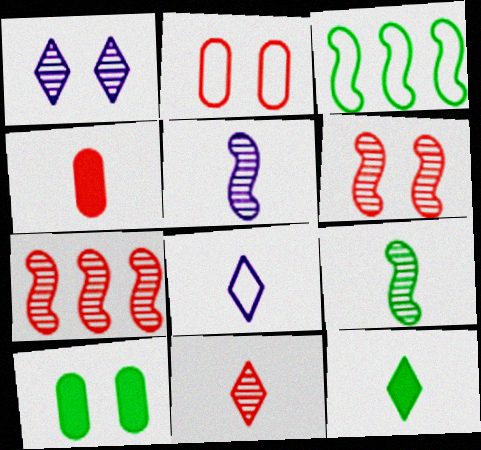[[1, 3, 4], 
[2, 3, 8], 
[4, 8, 9], 
[7, 8, 10], 
[8, 11, 12]]